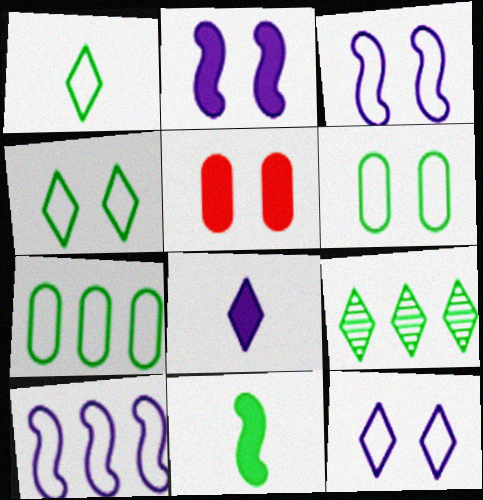[[6, 9, 11]]